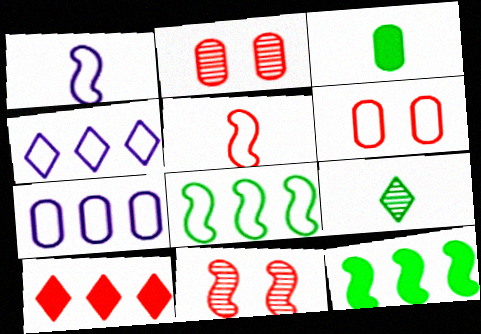[[1, 11, 12], 
[2, 3, 7], 
[2, 5, 10], 
[3, 4, 11]]